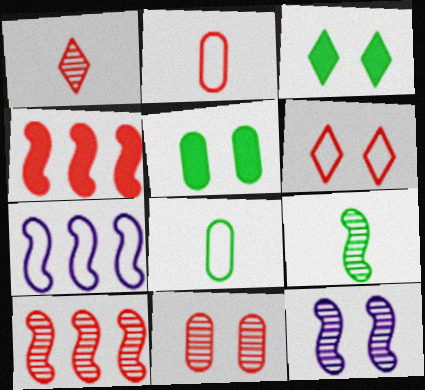[[1, 5, 7], 
[1, 10, 11], 
[5, 6, 12], 
[6, 7, 8], 
[9, 10, 12]]